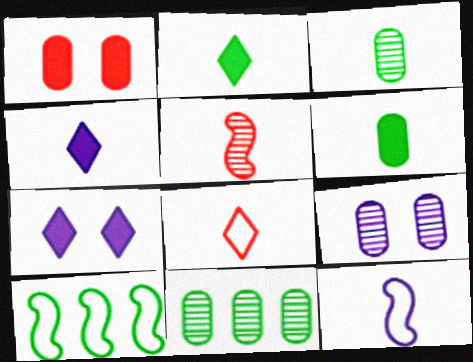[]